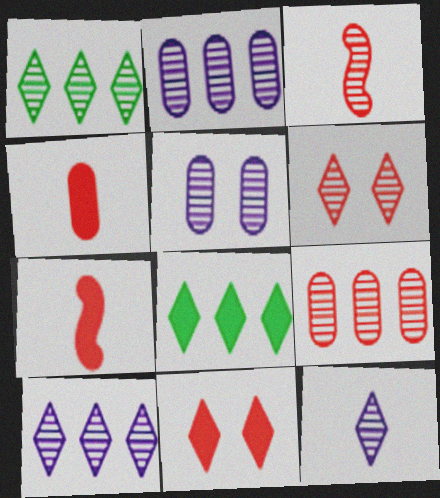[[1, 3, 5], 
[1, 6, 12], 
[3, 6, 9]]